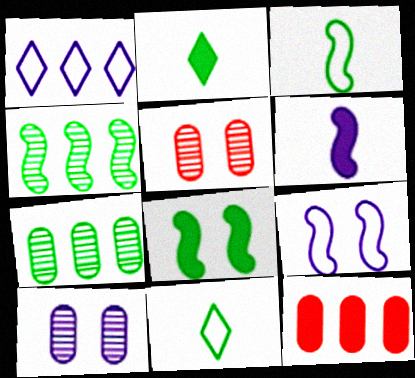[[1, 4, 12], 
[1, 6, 10], 
[3, 4, 8], 
[7, 8, 11]]